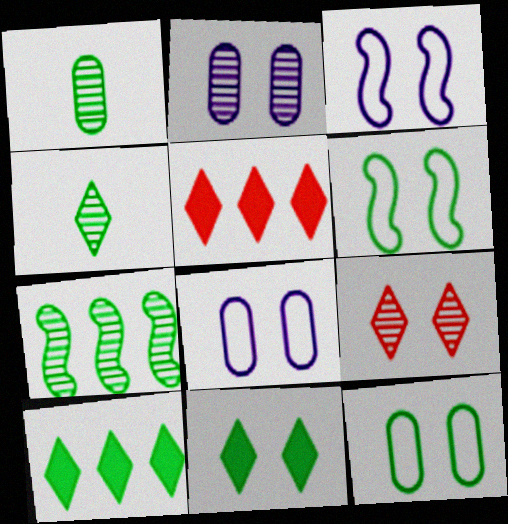[[1, 3, 5], 
[1, 6, 10]]